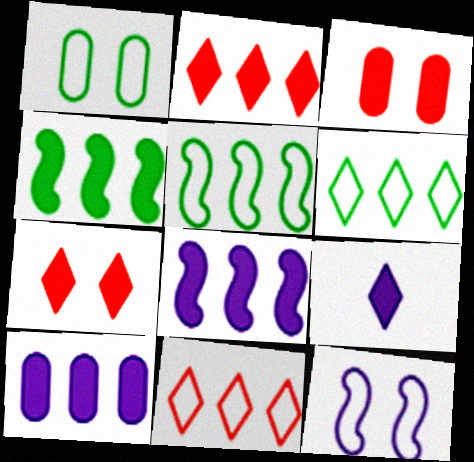[[2, 4, 10], 
[3, 4, 9]]